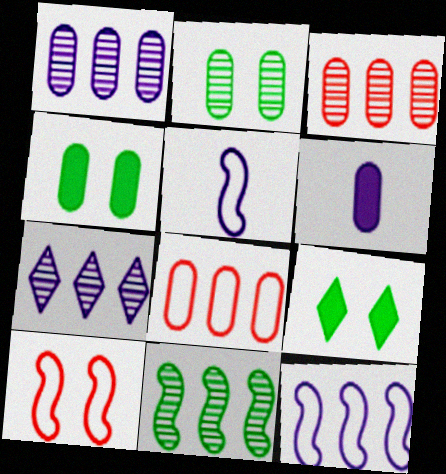[[2, 6, 8], 
[3, 5, 9], 
[3, 7, 11]]